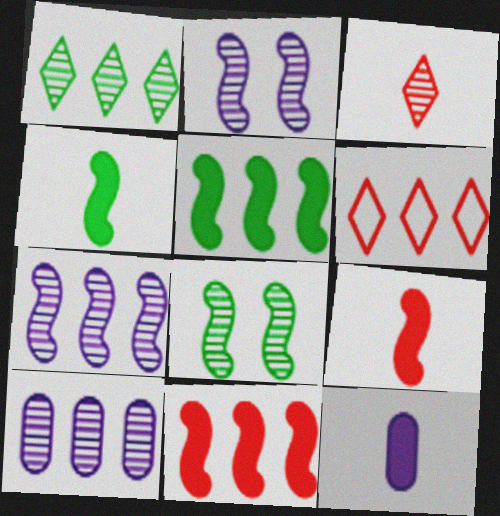[[3, 8, 10], 
[5, 6, 10], 
[6, 8, 12]]